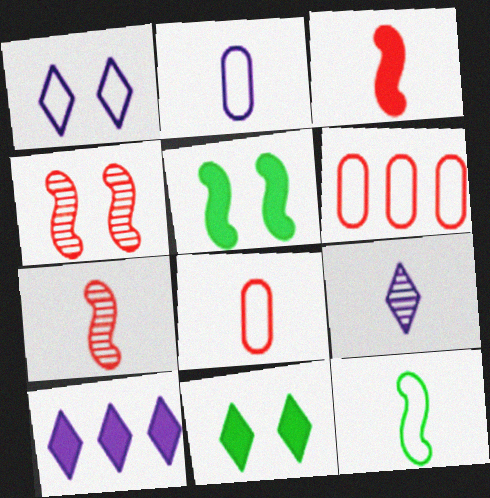[[1, 6, 12], 
[1, 9, 10], 
[5, 6, 9]]